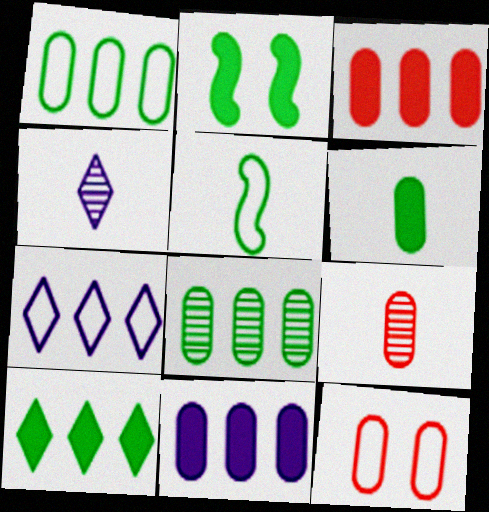[[2, 6, 10], 
[2, 7, 9], 
[3, 9, 12], 
[5, 7, 12]]